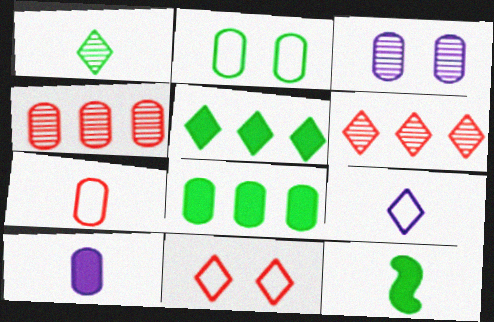[[2, 4, 10], 
[3, 7, 8]]